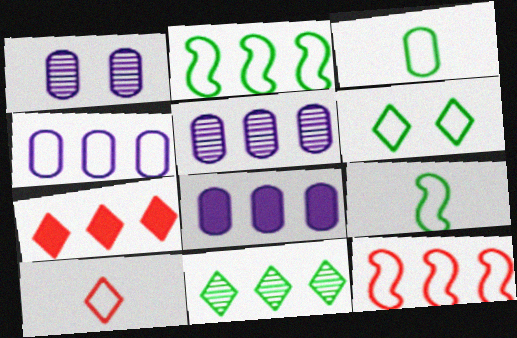[[1, 7, 9], 
[2, 3, 6], 
[2, 5, 7], 
[4, 5, 8], 
[8, 11, 12]]